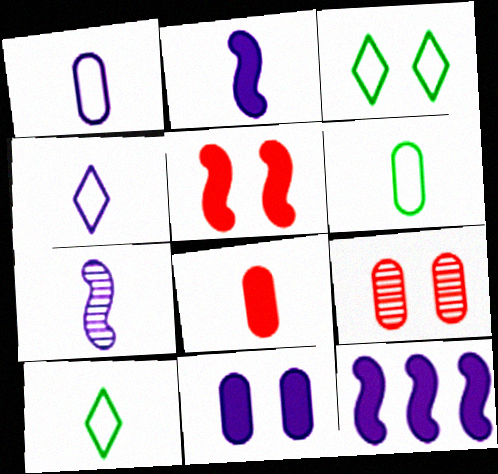[[7, 8, 10], 
[9, 10, 12]]